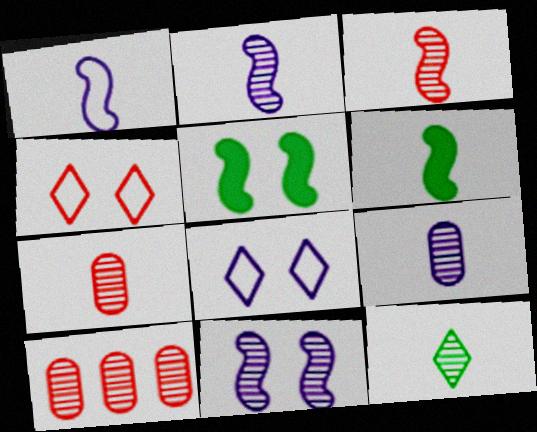[[1, 3, 6], 
[2, 7, 12], 
[3, 9, 12], 
[6, 8, 10], 
[10, 11, 12]]